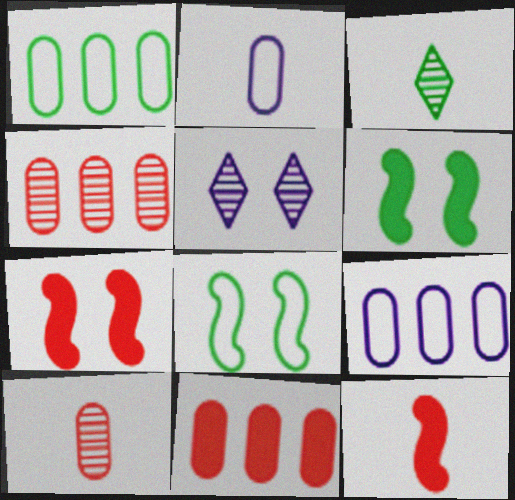[[1, 3, 6], 
[1, 5, 12], 
[2, 3, 12], 
[3, 7, 9]]